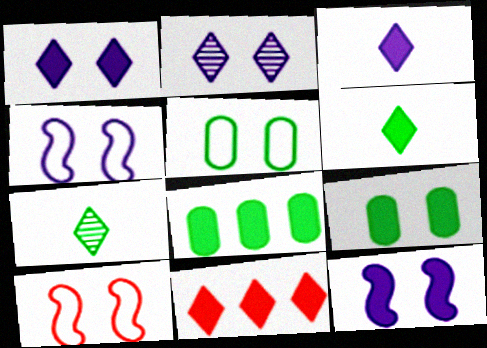[[1, 6, 11], 
[2, 9, 10]]